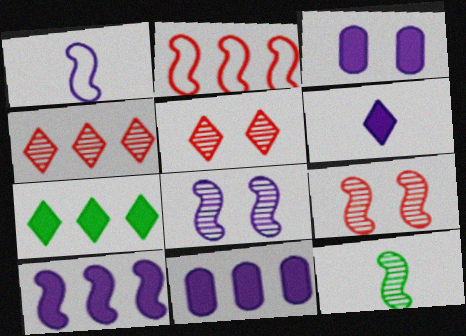[[1, 8, 10], 
[3, 6, 10]]